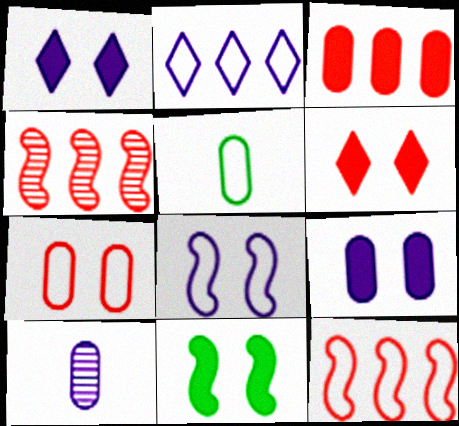[[1, 4, 5], 
[6, 9, 11]]